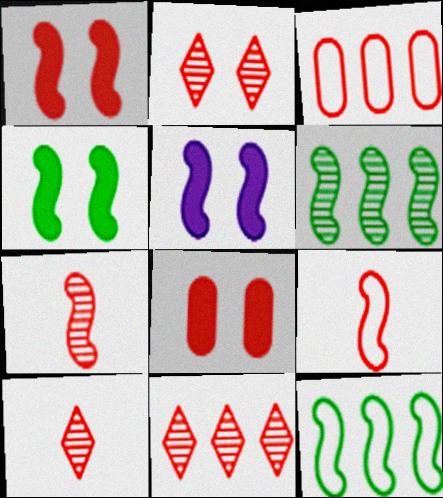[[1, 3, 10], 
[1, 4, 5], 
[2, 10, 11], 
[5, 6, 9], 
[5, 7, 12], 
[8, 9, 11]]